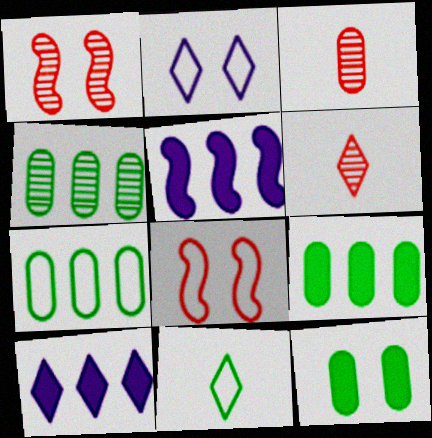[[1, 2, 12], 
[4, 7, 9]]